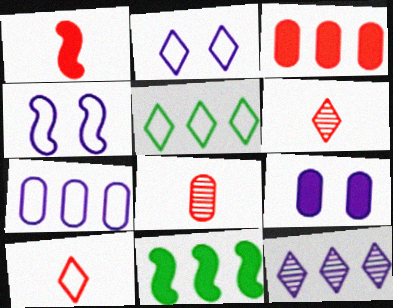[[1, 8, 10], 
[2, 5, 10], 
[2, 8, 11]]